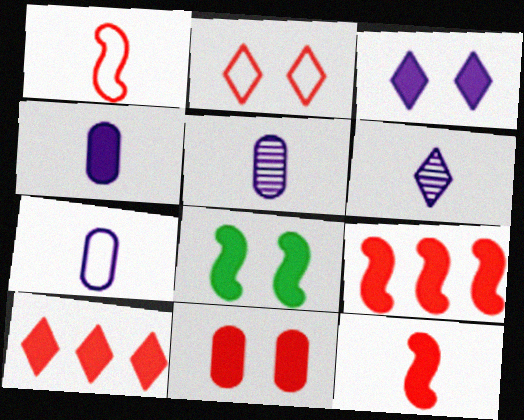[[3, 8, 11], 
[4, 5, 7], 
[4, 8, 10], 
[10, 11, 12]]